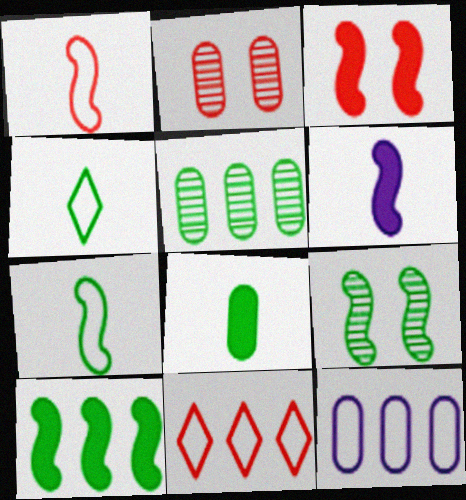[[2, 8, 12], 
[3, 6, 10], 
[7, 9, 10]]